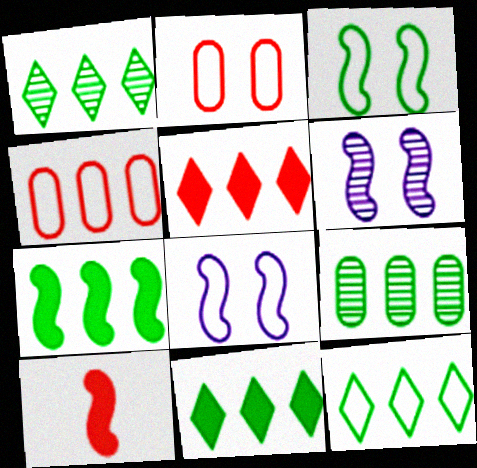[[1, 11, 12], 
[7, 9, 12]]